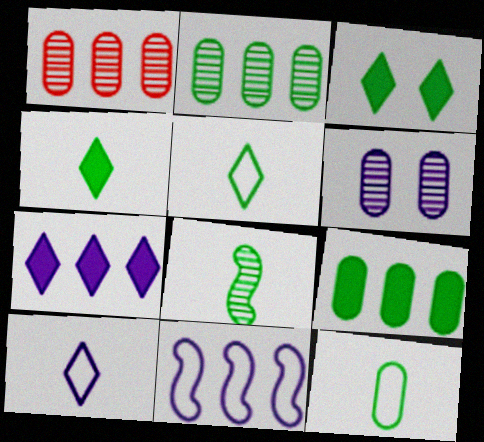[[4, 8, 12]]